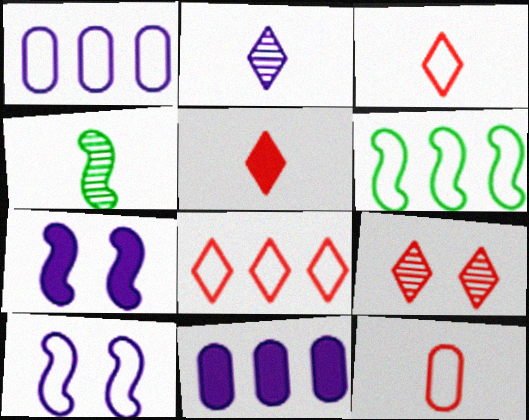[[1, 2, 7], 
[1, 6, 8], 
[2, 10, 11], 
[5, 8, 9]]